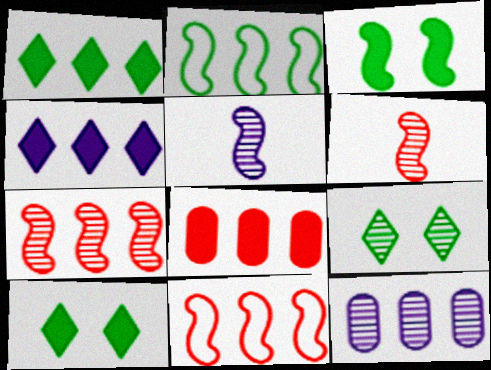[[1, 11, 12], 
[3, 5, 11], 
[6, 9, 12]]